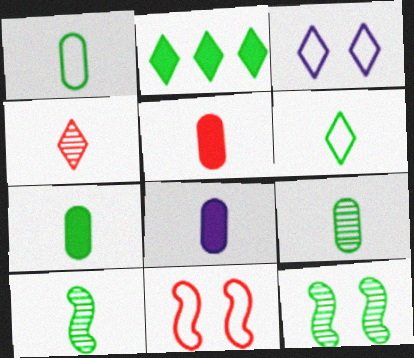[[1, 2, 12], 
[1, 7, 9], 
[2, 3, 4], 
[5, 7, 8], 
[6, 7, 10]]